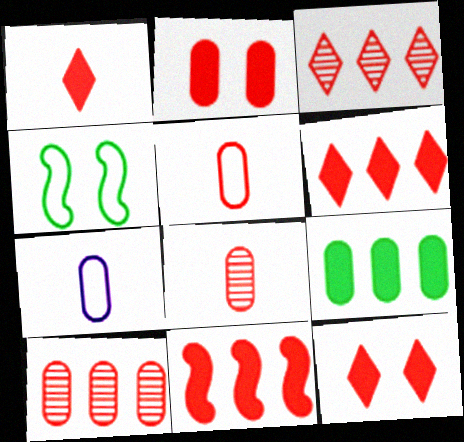[[1, 2, 11], 
[1, 6, 12], 
[2, 5, 10]]